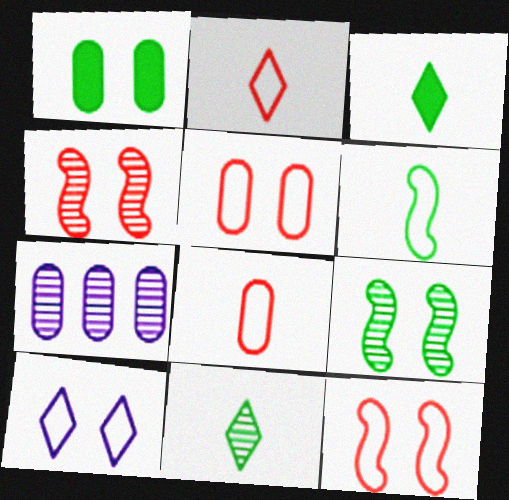[[1, 4, 10], 
[1, 7, 8], 
[3, 7, 12], 
[4, 7, 11]]